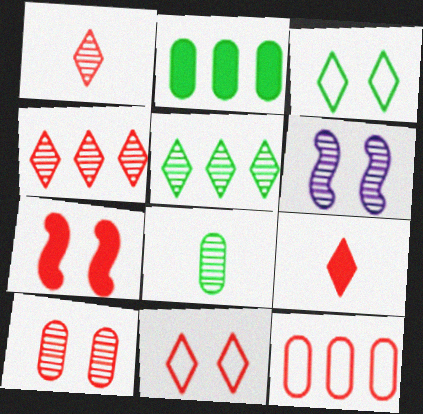[[1, 7, 12], 
[4, 6, 8], 
[4, 9, 11], 
[7, 10, 11]]